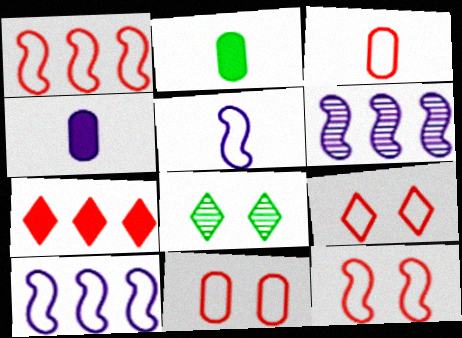[[1, 3, 9], 
[1, 4, 8], 
[2, 6, 9], 
[9, 11, 12]]